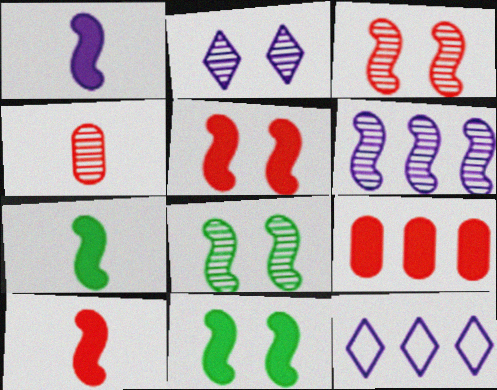[[1, 7, 10], 
[4, 11, 12]]